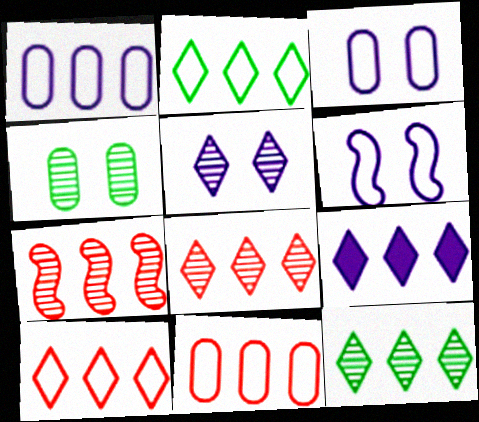[[2, 8, 9], 
[9, 10, 12]]